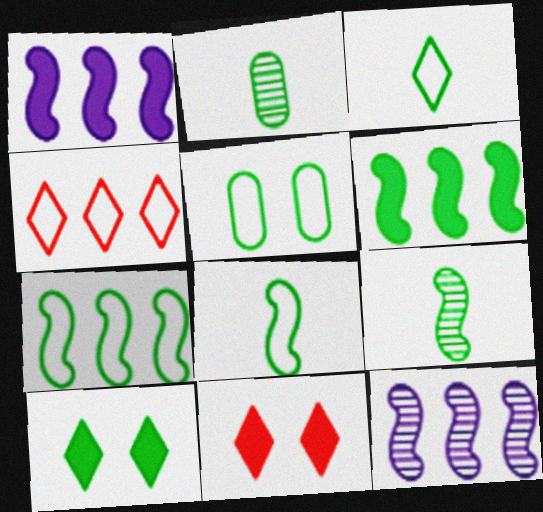[[2, 7, 10], 
[3, 5, 7]]